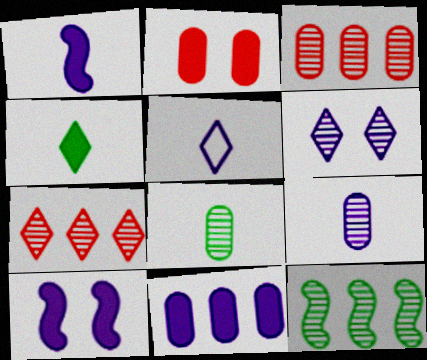[[1, 5, 9], 
[2, 5, 12]]